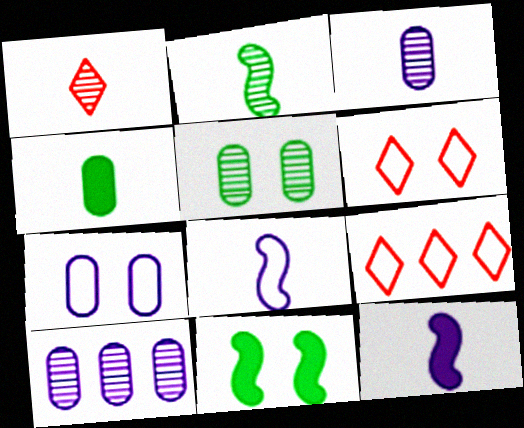[[1, 2, 3], 
[1, 4, 8], 
[3, 9, 11], 
[5, 9, 12]]